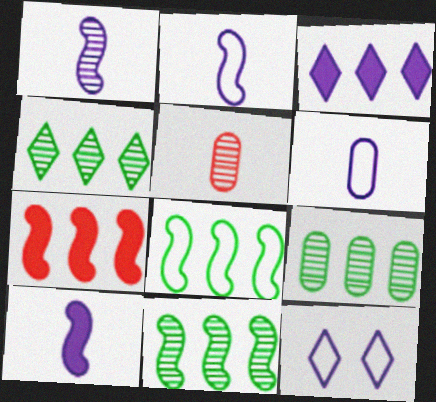[[1, 2, 10], 
[4, 9, 11]]